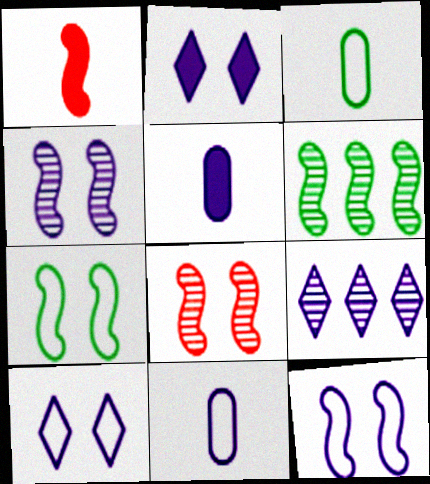[[1, 6, 12], 
[5, 9, 12]]